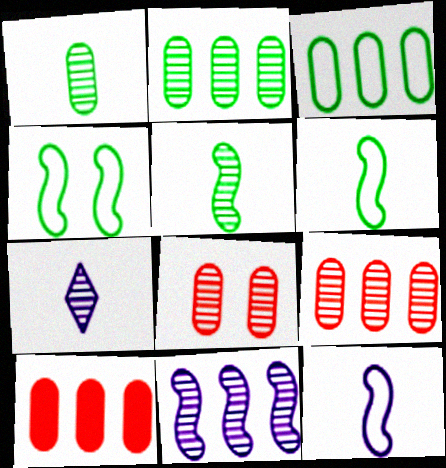[[4, 7, 10]]